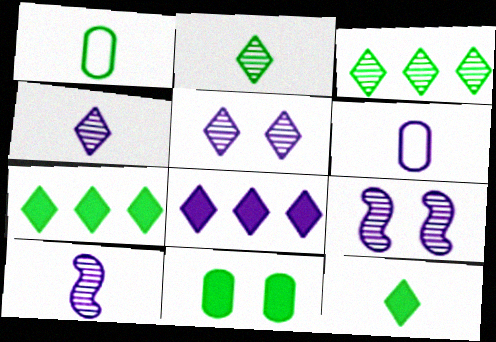[[6, 8, 9]]